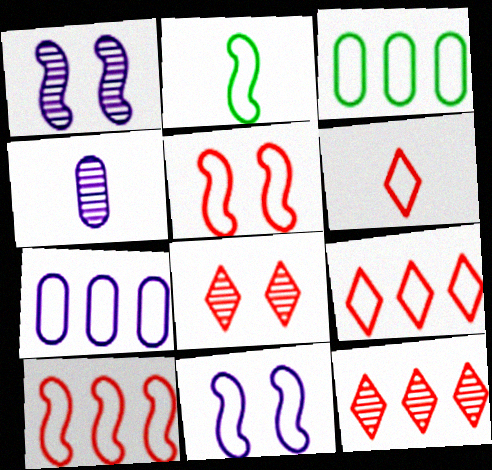[[2, 10, 11], 
[3, 6, 11]]